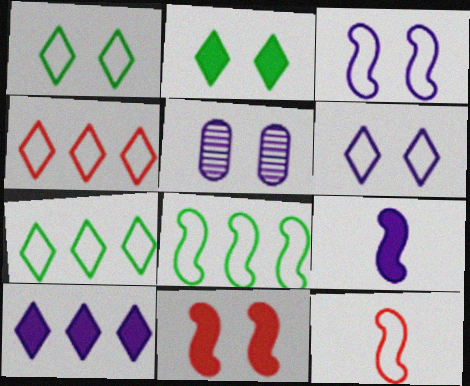[[1, 5, 11], 
[3, 8, 12]]